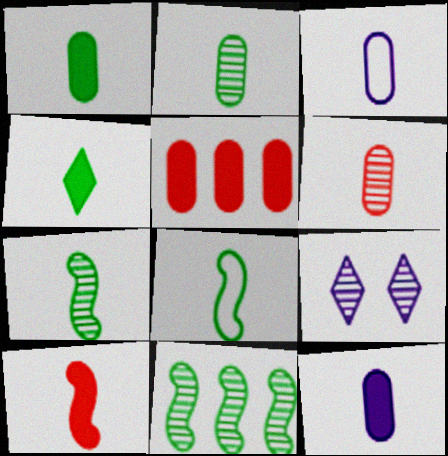[[1, 3, 6], 
[2, 4, 8], 
[4, 10, 12], 
[5, 8, 9], 
[6, 9, 11]]